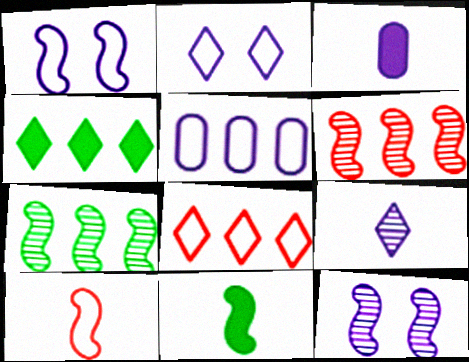[[1, 6, 11], 
[4, 5, 6]]